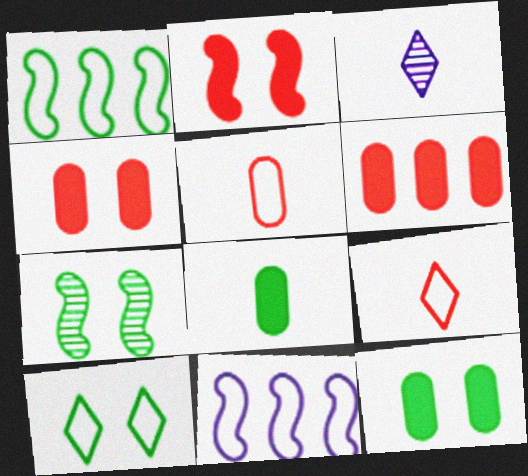[[1, 3, 4], 
[5, 10, 11], 
[7, 10, 12]]